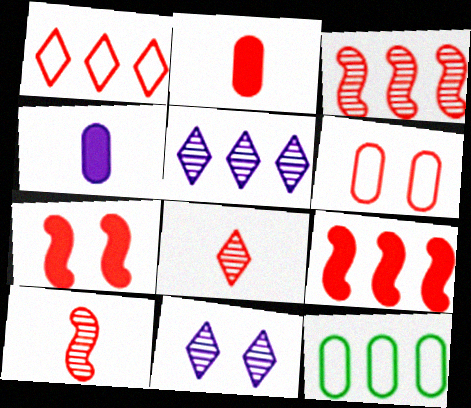[[5, 9, 12], 
[6, 8, 9]]